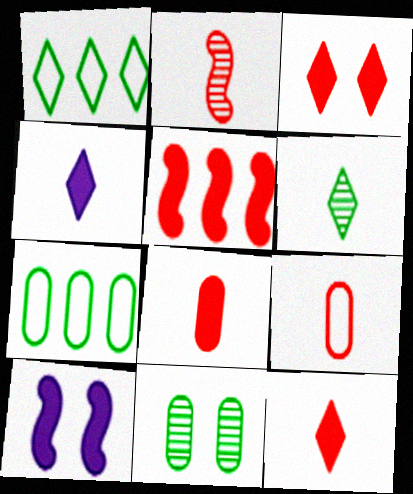[[2, 9, 12], 
[3, 5, 8]]